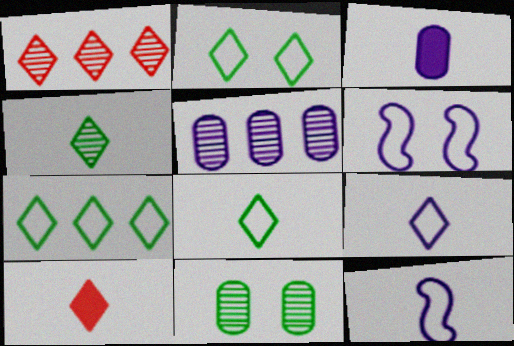[[2, 7, 8], 
[4, 9, 10]]